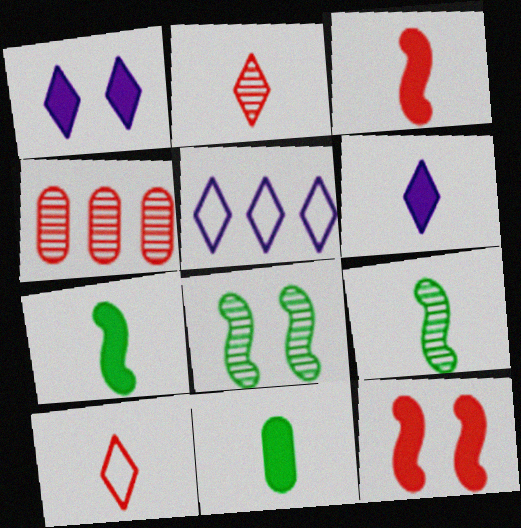[[3, 6, 11], 
[4, 10, 12]]